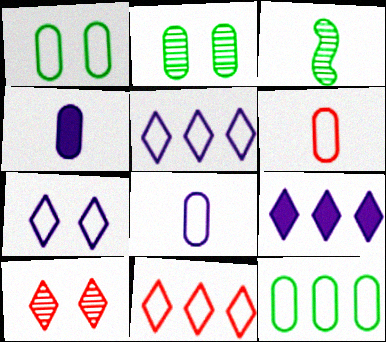[]